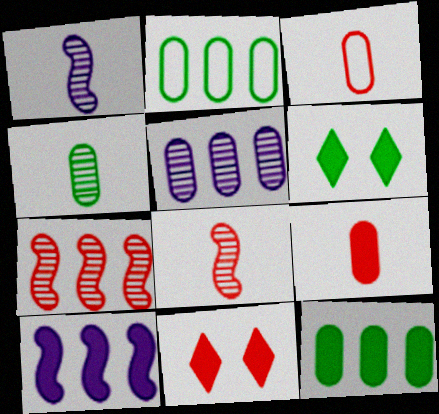[[1, 2, 11], 
[3, 7, 11], 
[6, 9, 10]]